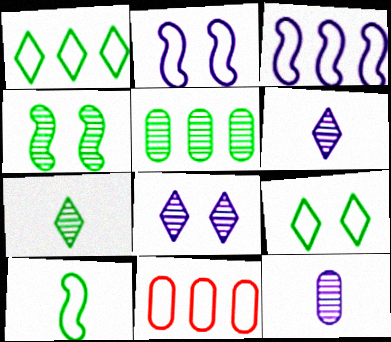[[1, 3, 11], 
[4, 5, 7]]